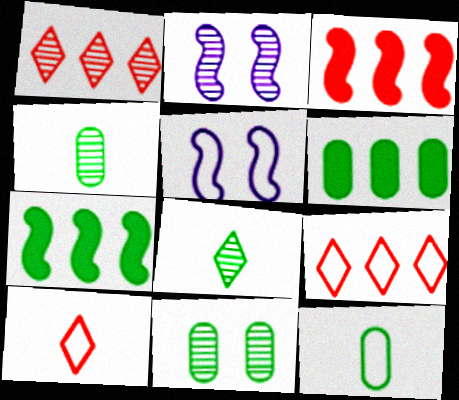[[1, 2, 4], 
[2, 6, 10], 
[5, 9, 12], 
[6, 11, 12]]